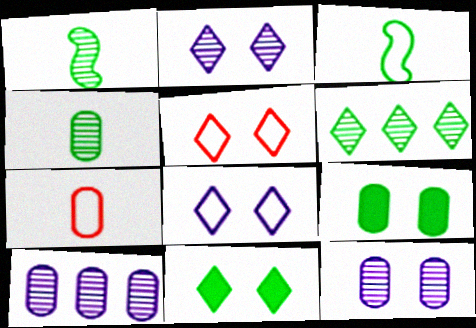[[2, 5, 11], 
[3, 6, 9], 
[7, 9, 10]]